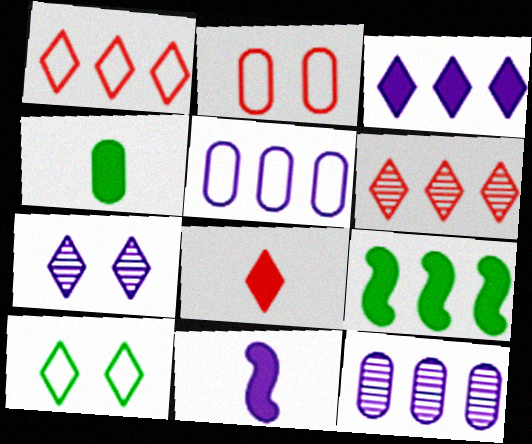[[1, 9, 12], 
[2, 4, 12], 
[4, 8, 11], 
[5, 6, 9], 
[5, 7, 11]]